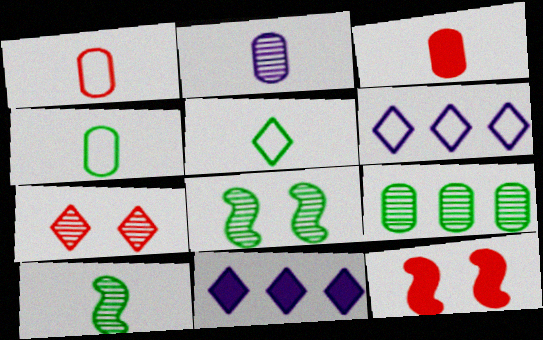[[1, 8, 11], 
[2, 3, 4], 
[3, 6, 8], 
[5, 7, 11]]